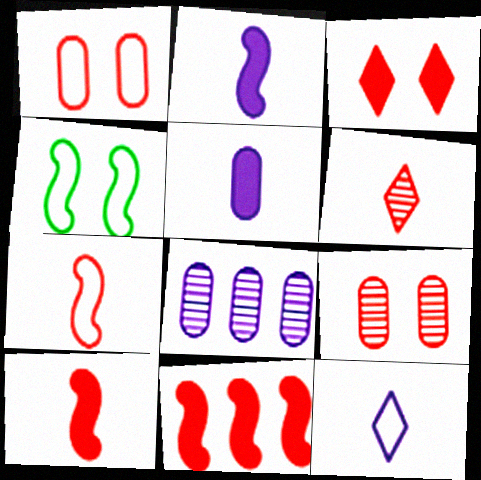[[1, 6, 11]]